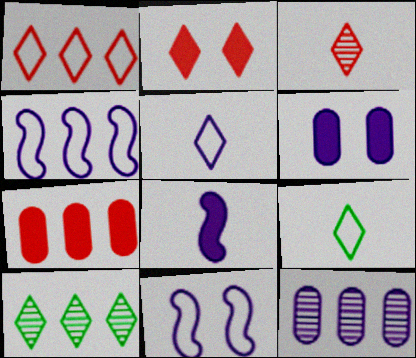[[1, 2, 3], 
[2, 5, 10], 
[4, 7, 10]]